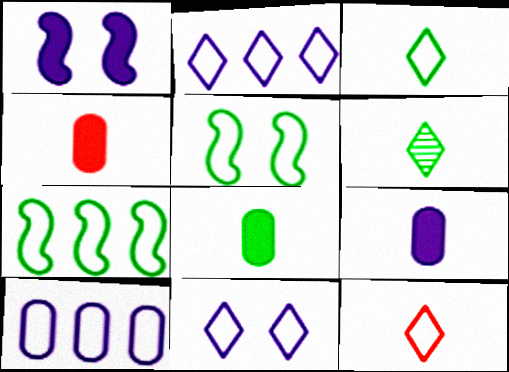[[4, 8, 9], 
[5, 10, 12]]